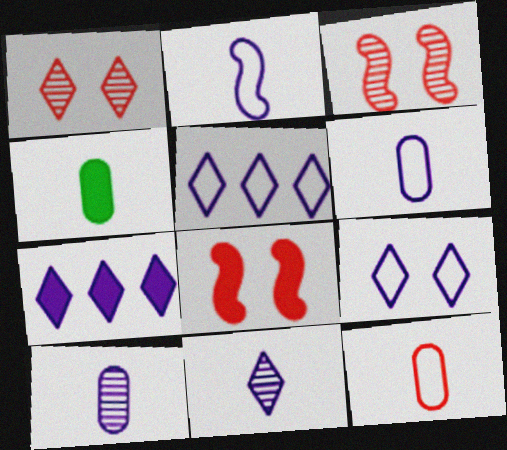[[3, 4, 5], 
[4, 7, 8], 
[4, 10, 12], 
[7, 9, 11]]